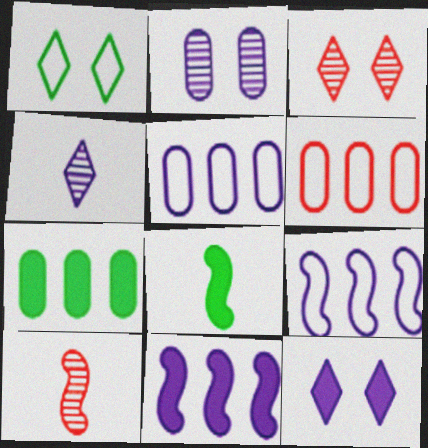[[1, 3, 12], 
[3, 5, 8]]